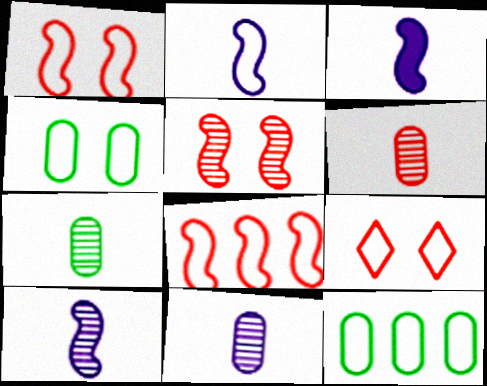[[2, 3, 10], 
[2, 9, 12], 
[6, 7, 11]]